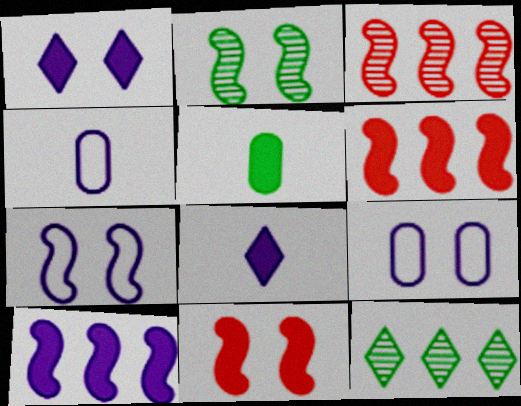[[1, 5, 6], 
[2, 7, 11], 
[4, 11, 12]]